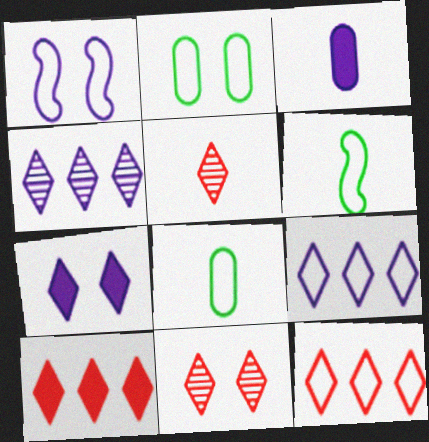[[1, 3, 4], 
[1, 8, 12], 
[3, 5, 6]]